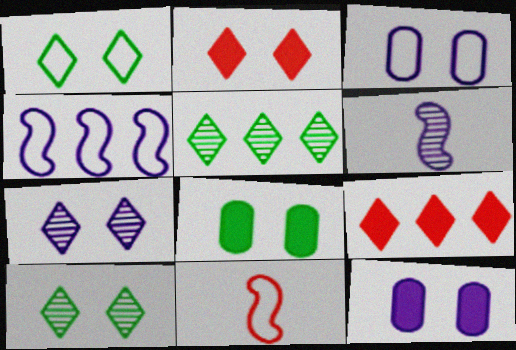[[1, 2, 7], 
[5, 11, 12]]